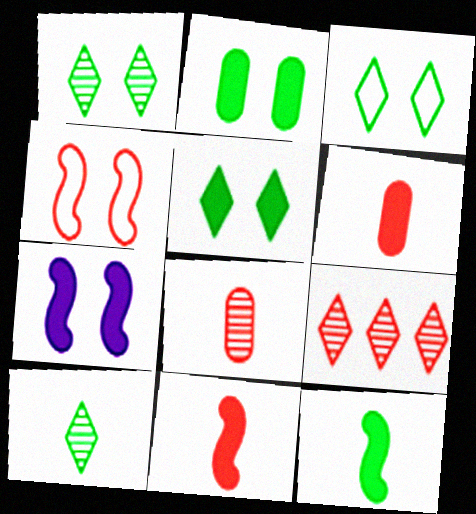[[1, 3, 5], 
[4, 6, 9]]